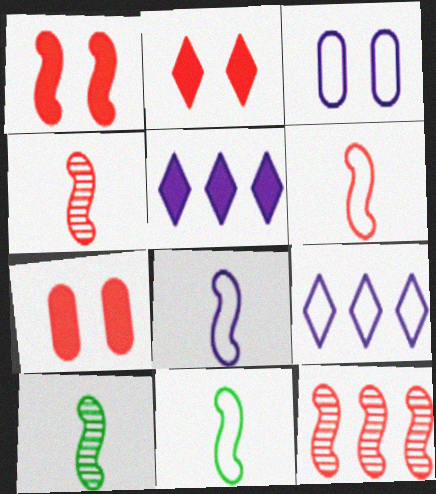[[1, 2, 7], 
[1, 6, 12], 
[3, 8, 9], 
[6, 8, 11], 
[7, 9, 10]]